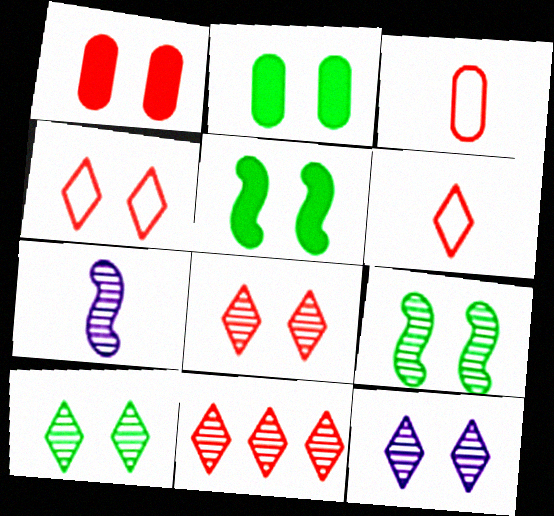[[8, 10, 12]]